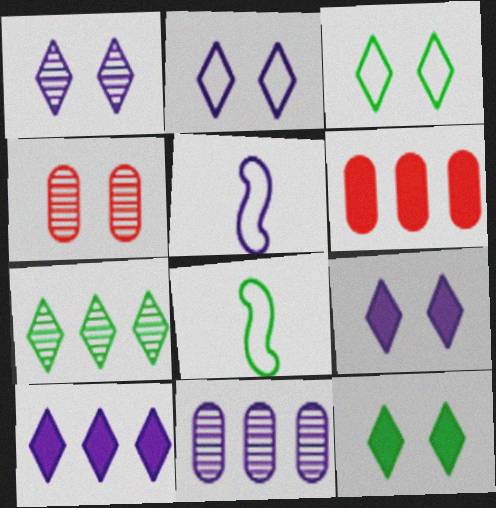[[1, 2, 9], 
[1, 6, 8], 
[4, 8, 10], 
[5, 9, 11]]